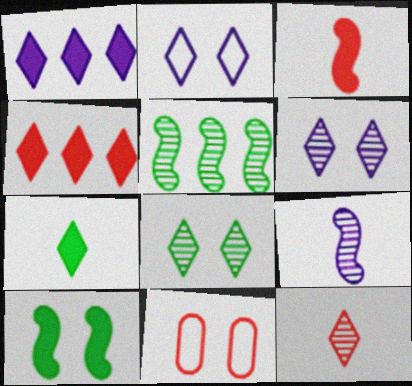[[6, 10, 11]]